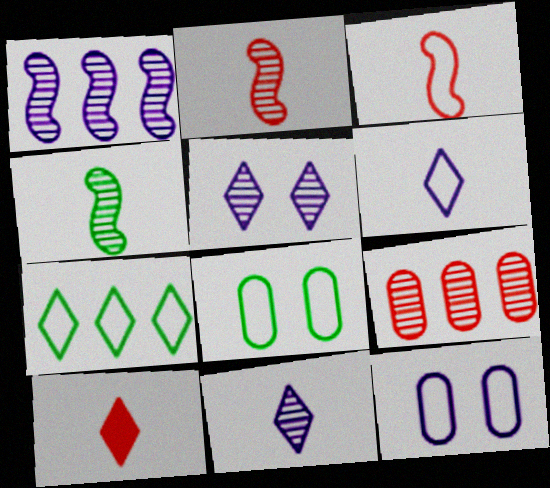[[1, 8, 10], 
[3, 7, 12], 
[4, 5, 9], 
[5, 7, 10]]